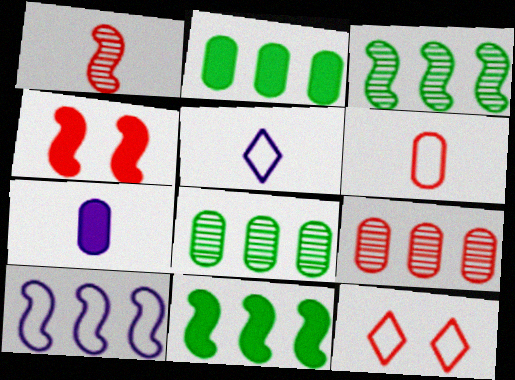[[3, 7, 12], 
[4, 5, 8]]